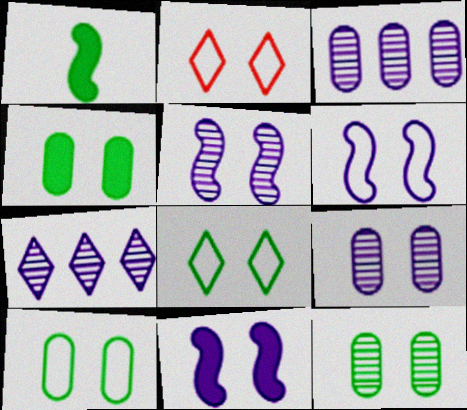[[1, 2, 3], 
[2, 4, 5], 
[2, 6, 10], 
[2, 11, 12], 
[4, 10, 12], 
[5, 6, 11]]